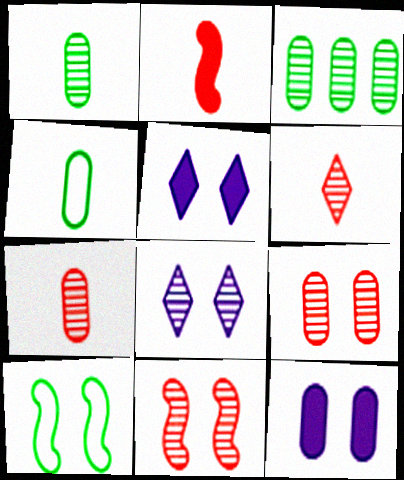[[5, 9, 10]]